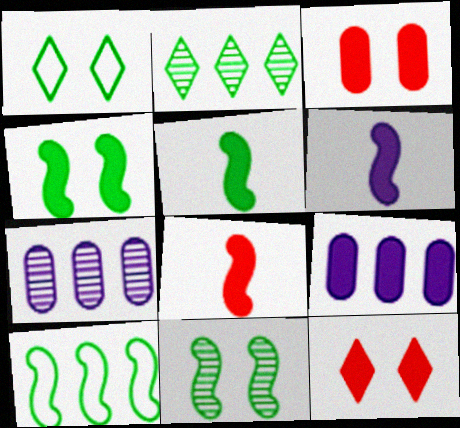[[1, 7, 8], 
[5, 6, 8], 
[5, 9, 12], 
[5, 10, 11]]